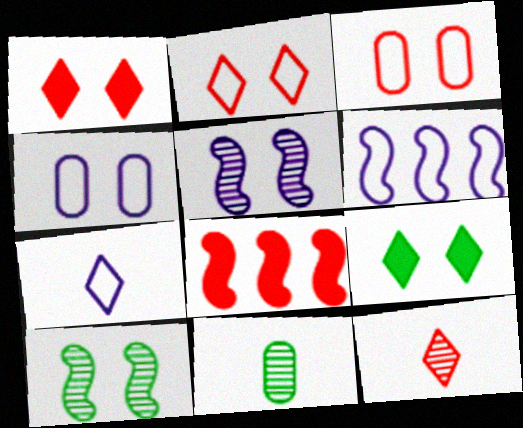[[1, 4, 10], 
[1, 6, 11], 
[3, 5, 9], 
[3, 8, 12], 
[4, 6, 7]]